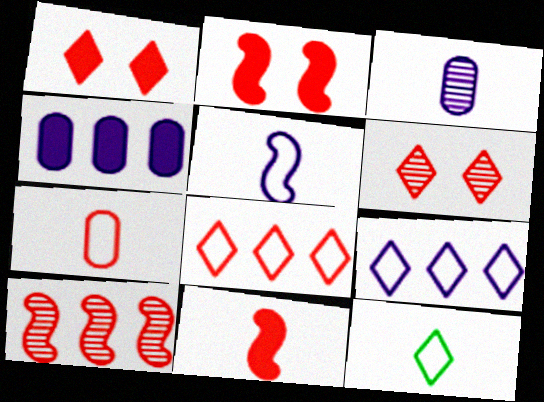[[1, 7, 10], 
[3, 11, 12], 
[5, 7, 12]]